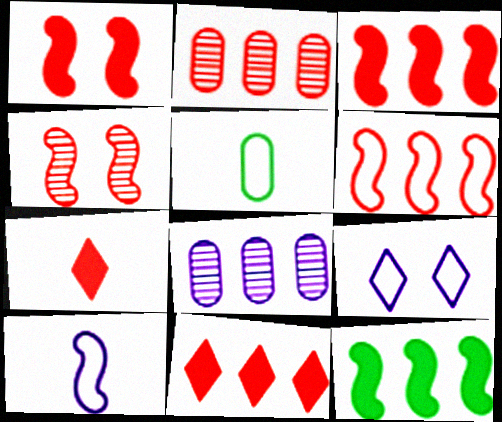[[2, 6, 11], 
[4, 10, 12], 
[5, 6, 9]]